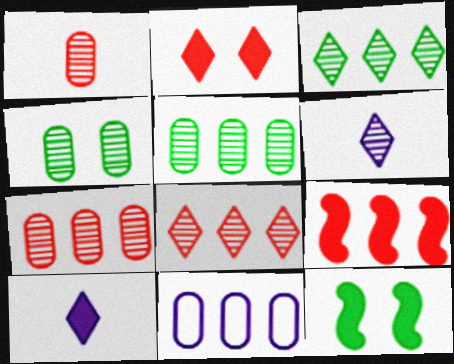[[3, 9, 11]]